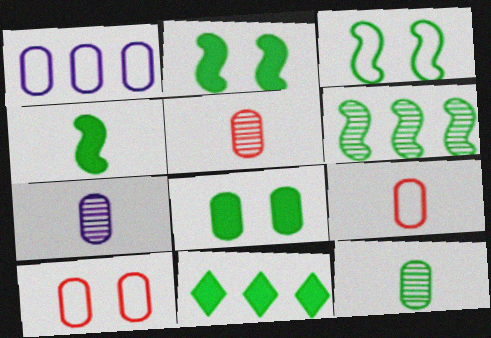[[1, 5, 8], 
[3, 4, 6], 
[3, 11, 12], 
[4, 8, 11], 
[5, 7, 12]]